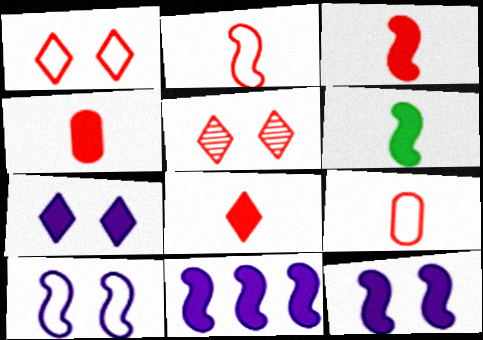[[3, 4, 8]]